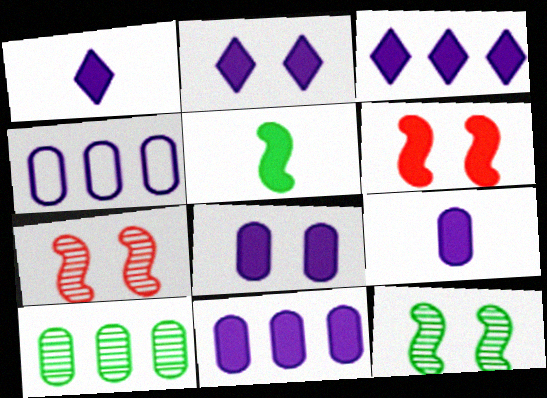[[1, 2, 3], 
[8, 9, 11]]